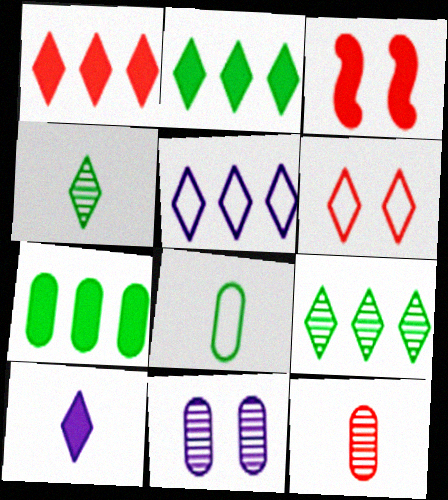[[1, 5, 9], 
[3, 7, 10], 
[6, 9, 10]]